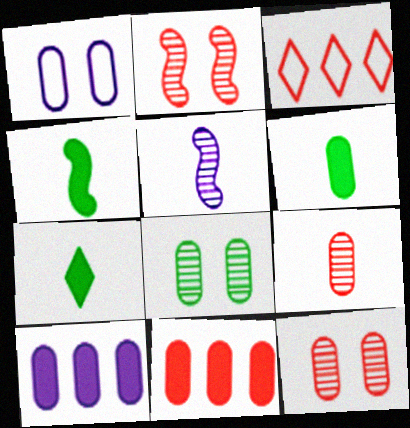[[4, 6, 7]]